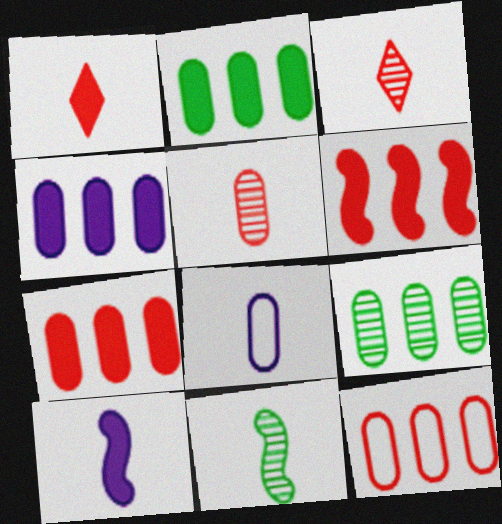[[1, 8, 11], 
[2, 4, 7], 
[4, 9, 12]]